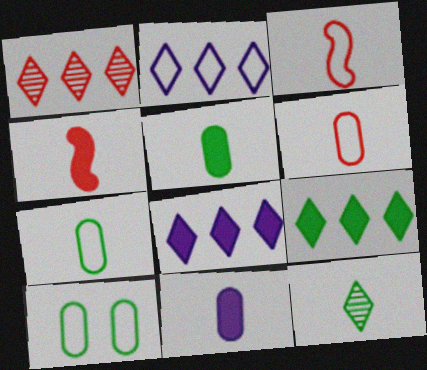[[1, 2, 9], 
[2, 3, 10], 
[3, 11, 12]]